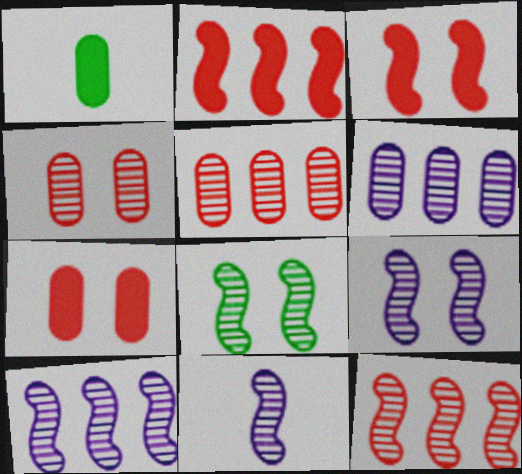[[8, 11, 12], 
[9, 10, 11]]